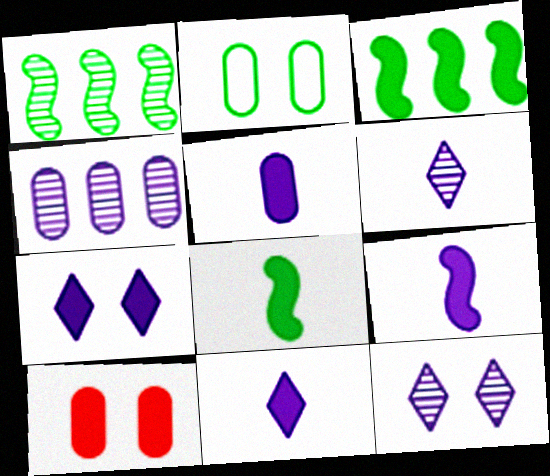[[3, 10, 11], 
[5, 9, 11]]